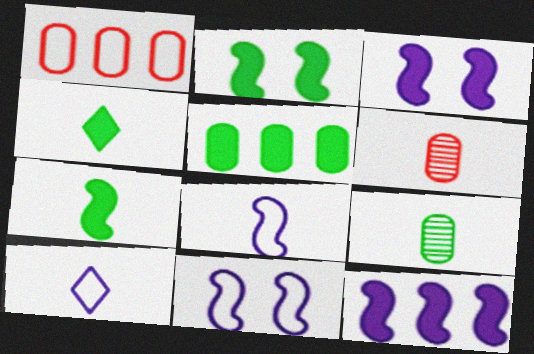[[2, 4, 5], 
[4, 6, 8], 
[6, 7, 10]]